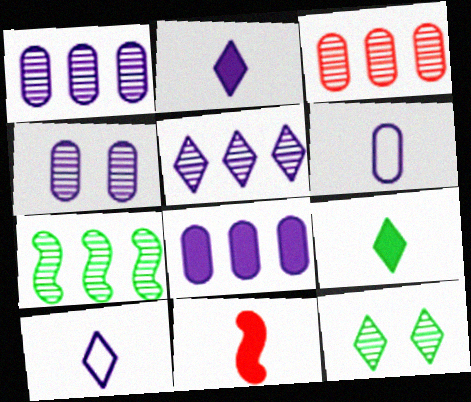[[3, 5, 7], 
[4, 6, 8]]